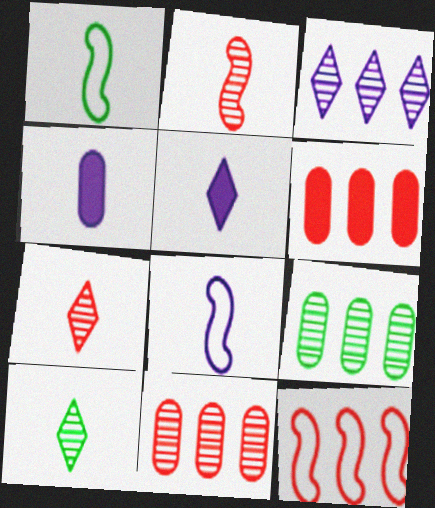[[1, 4, 7]]